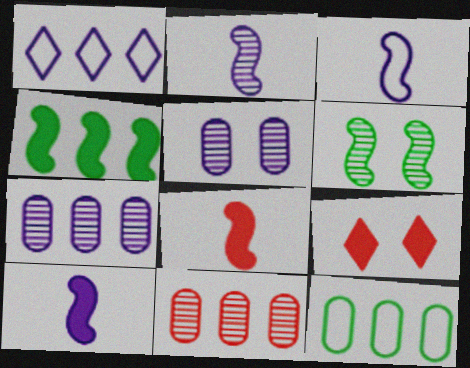[[1, 4, 11], 
[1, 5, 10], 
[2, 3, 10], 
[2, 9, 12]]